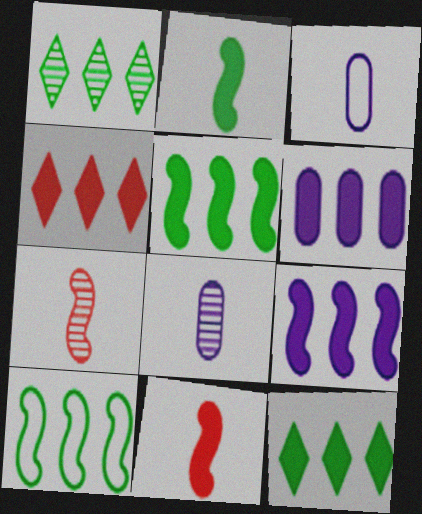[[4, 5, 6]]